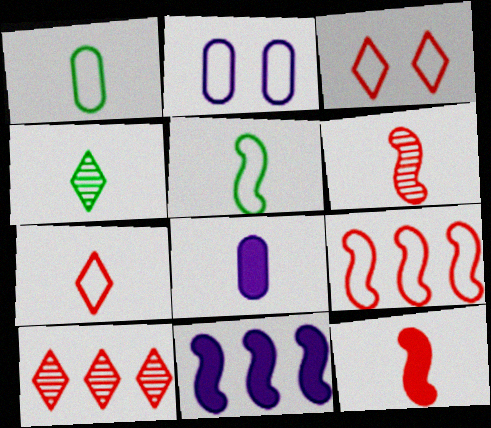[]